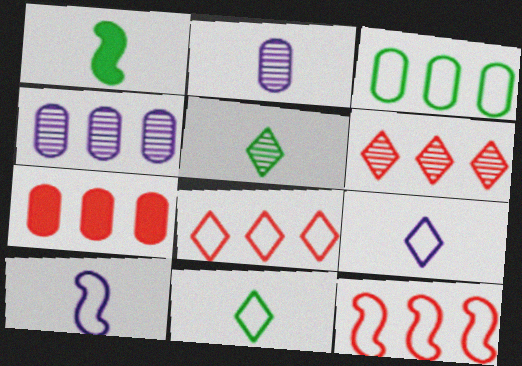[[3, 4, 7], 
[6, 7, 12]]